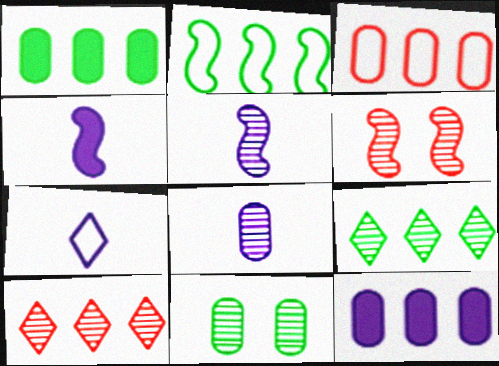[[1, 2, 9], 
[1, 6, 7], 
[2, 4, 6], 
[2, 10, 12], 
[4, 7, 8], 
[5, 10, 11], 
[6, 8, 9]]